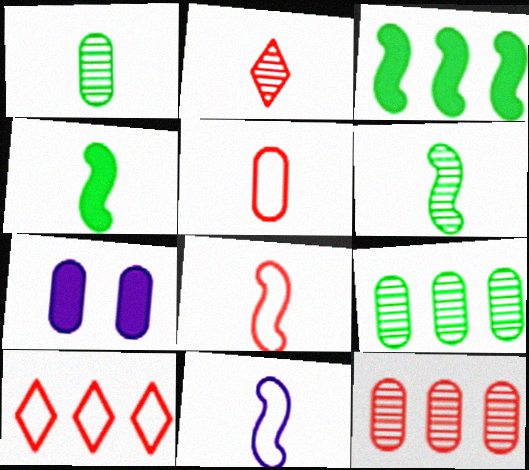[[5, 7, 9], 
[6, 7, 10]]